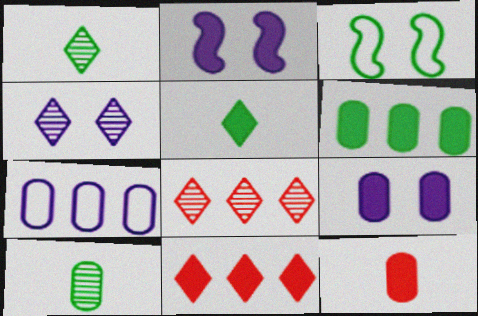[[1, 3, 6], 
[1, 4, 8], 
[6, 9, 12]]